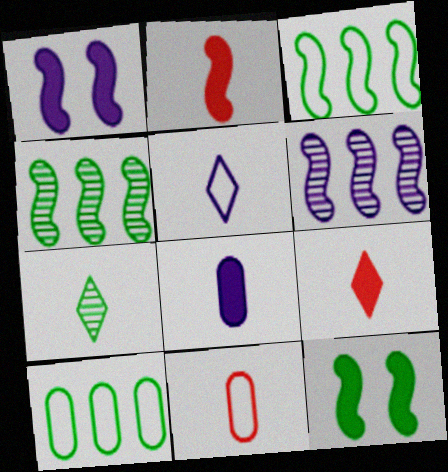[[5, 7, 9], 
[7, 10, 12]]